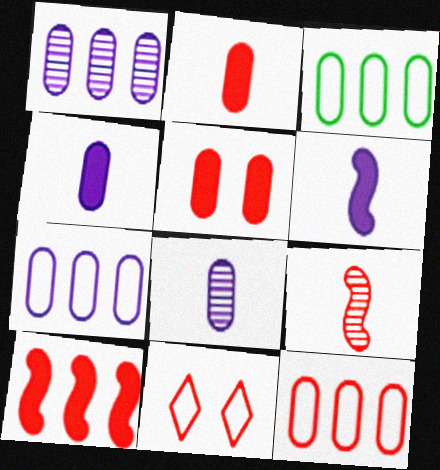[[3, 5, 8], 
[3, 7, 12]]